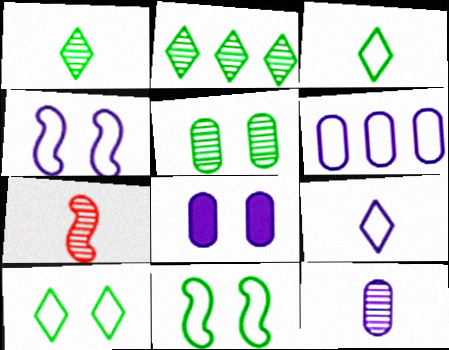[[1, 7, 12], 
[4, 6, 9], 
[6, 8, 12]]